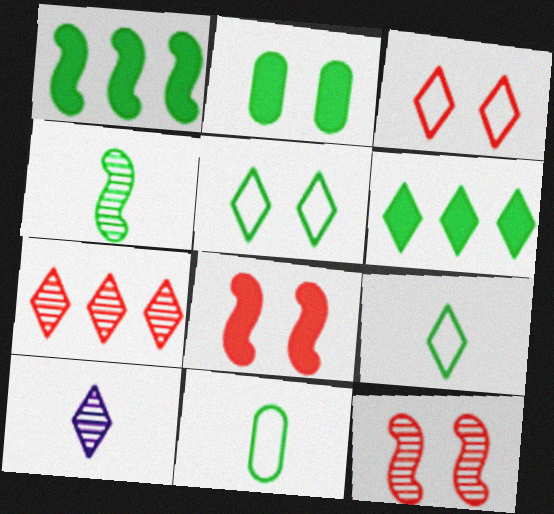[[3, 6, 10]]